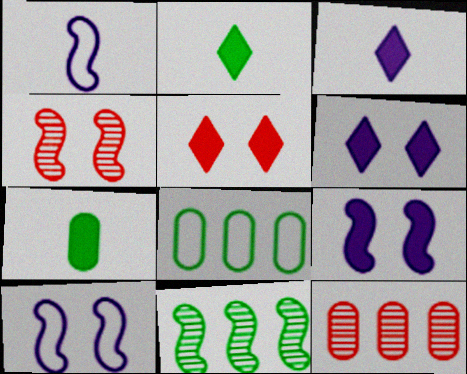[[2, 10, 12], 
[3, 4, 8]]